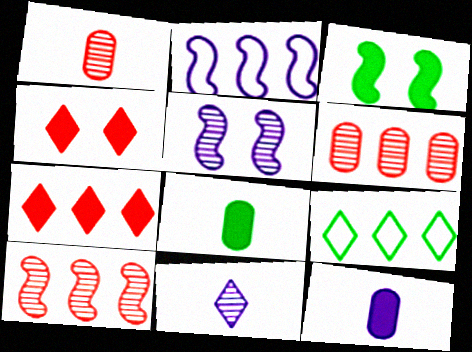[[3, 7, 12], 
[4, 9, 11]]